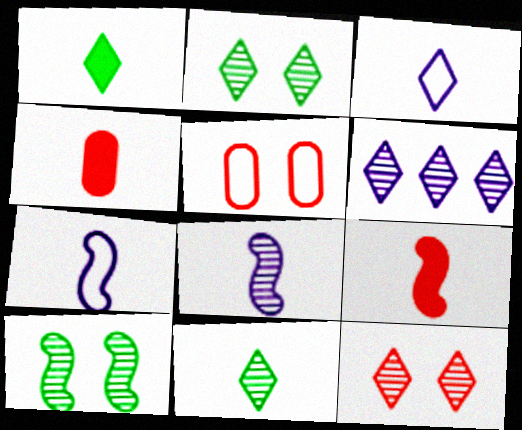[[4, 7, 11], 
[6, 11, 12]]